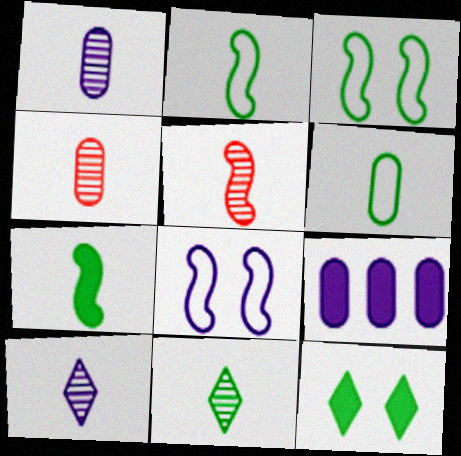[[1, 5, 11], 
[6, 7, 11], 
[8, 9, 10]]